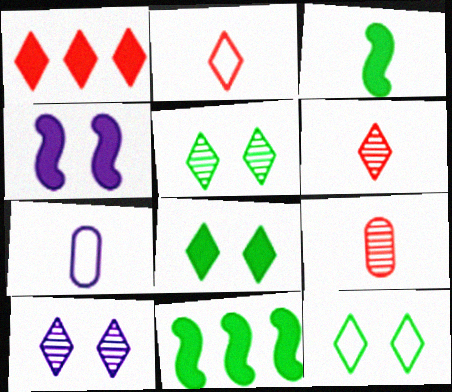[[3, 6, 7], 
[5, 8, 12]]